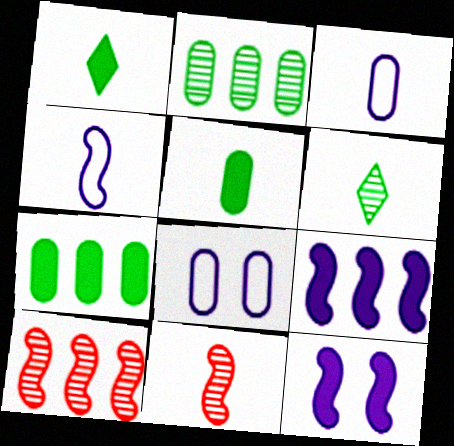[[1, 3, 11], 
[1, 8, 10]]